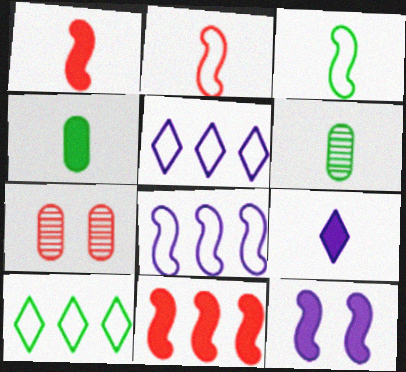[[1, 4, 9], 
[2, 6, 9]]